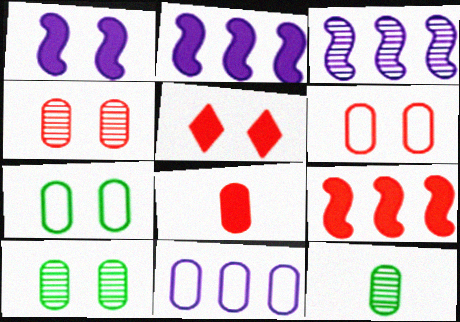[[5, 8, 9], 
[8, 10, 11]]